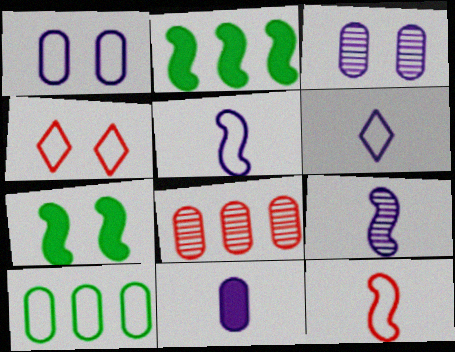[[3, 4, 7], 
[4, 5, 10], 
[6, 7, 8], 
[6, 9, 11]]